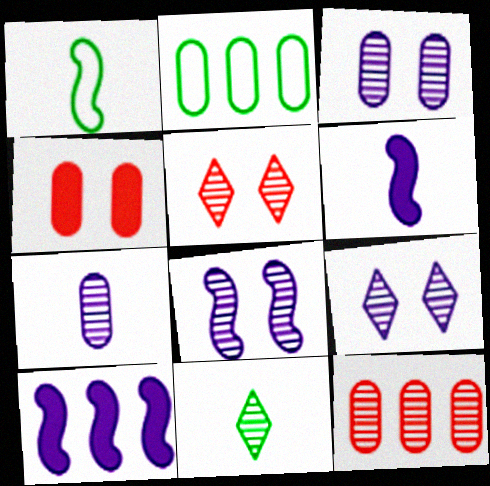[[2, 4, 7], 
[2, 5, 6], 
[3, 8, 9], 
[8, 11, 12]]